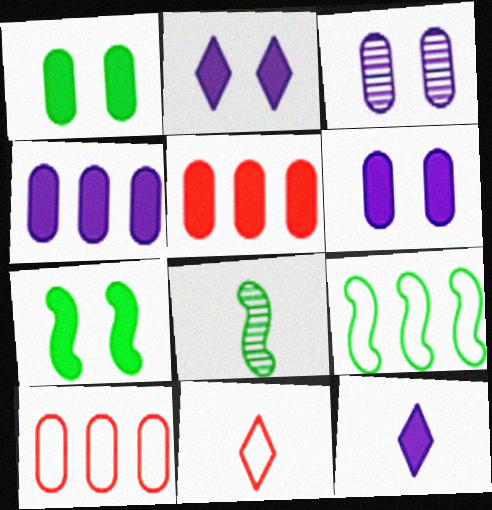[[2, 8, 10], 
[5, 7, 12], 
[7, 8, 9]]